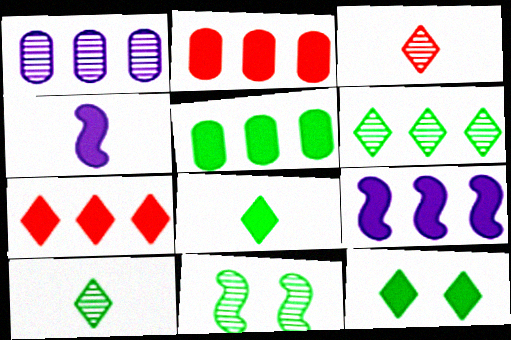[[1, 3, 11], 
[2, 4, 12], 
[5, 7, 9]]